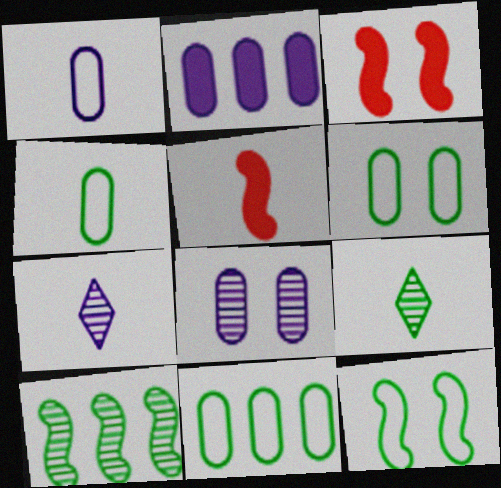[[1, 2, 8], 
[1, 5, 9], 
[3, 7, 11], 
[4, 5, 7], 
[4, 6, 11]]